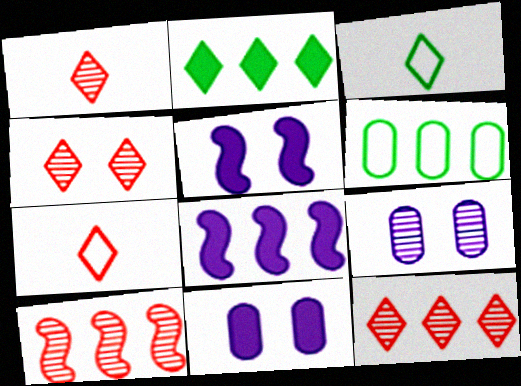[[1, 4, 12], 
[1, 5, 6], 
[3, 10, 11], 
[6, 8, 12]]